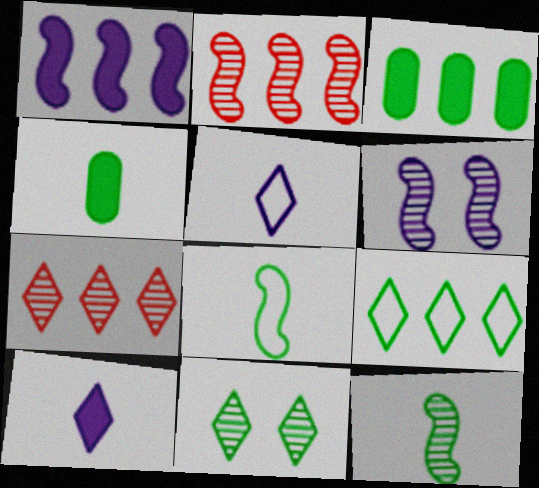[[2, 6, 12], 
[3, 8, 11]]